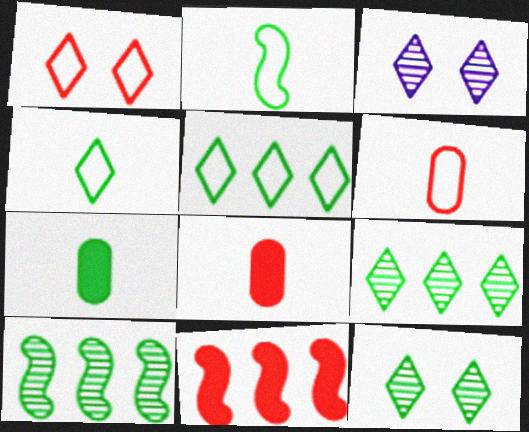[]